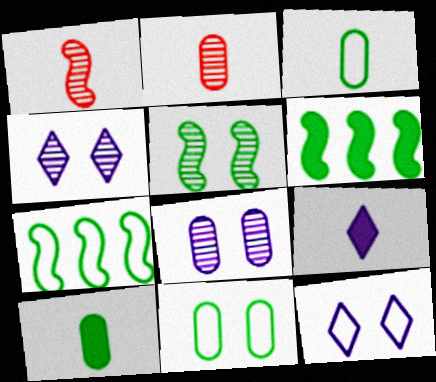[[1, 3, 9], 
[2, 6, 12]]